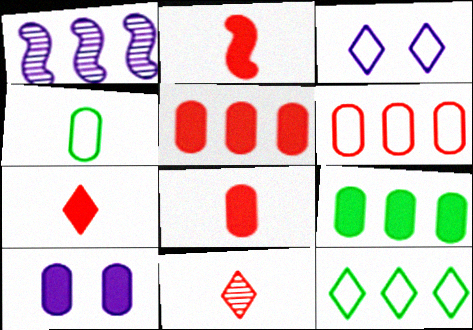[[1, 5, 12], 
[2, 7, 8], 
[8, 9, 10]]